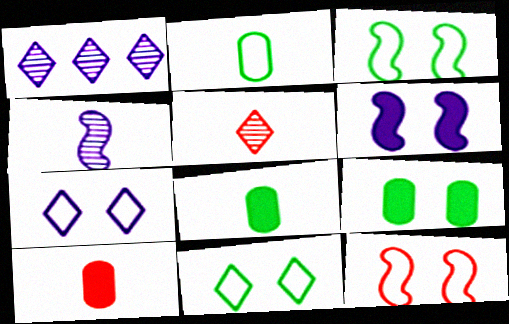[[1, 3, 10], 
[1, 8, 12]]